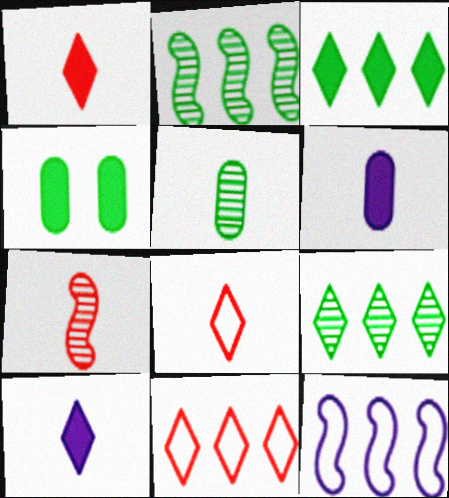[]